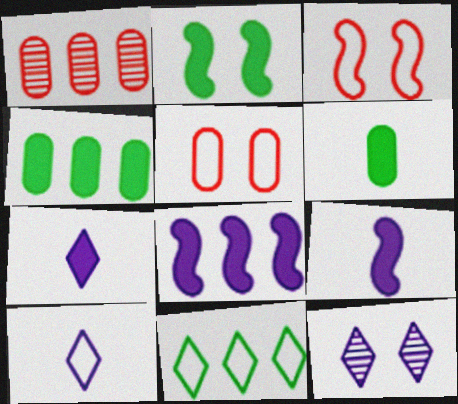[[1, 2, 10], 
[1, 8, 11], 
[2, 5, 12]]